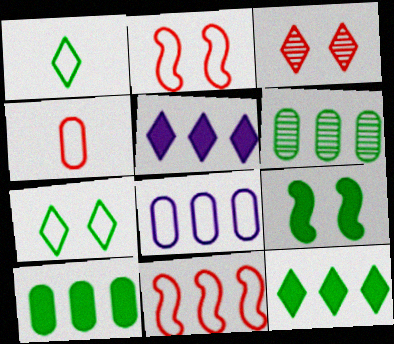[[1, 2, 8], 
[1, 3, 5], 
[1, 6, 9], 
[5, 6, 11]]